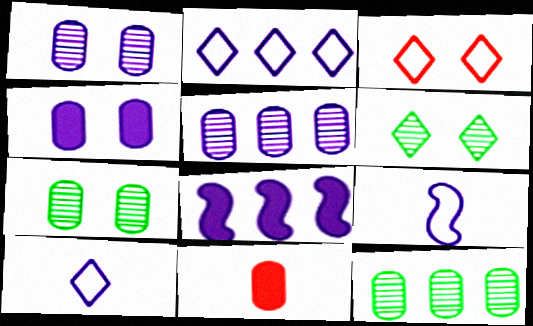[[1, 8, 10], 
[2, 5, 8]]